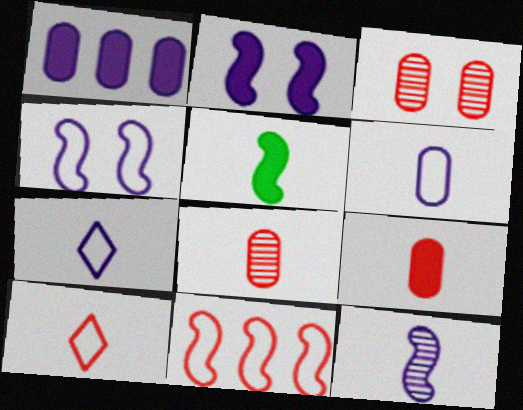[[5, 7, 8]]